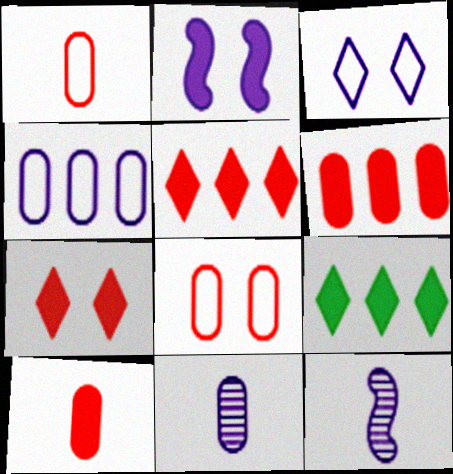[[2, 9, 10], 
[8, 9, 12]]